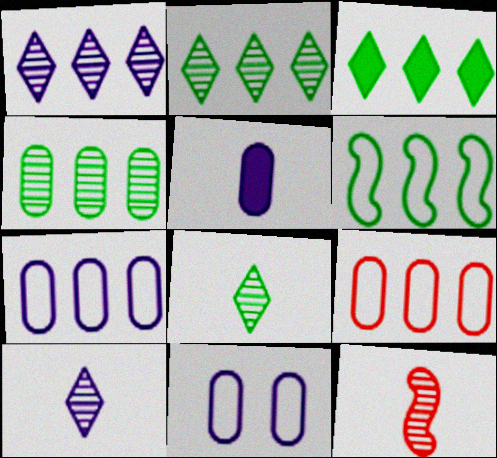[[3, 4, 6], 
[3, 11, 12]]